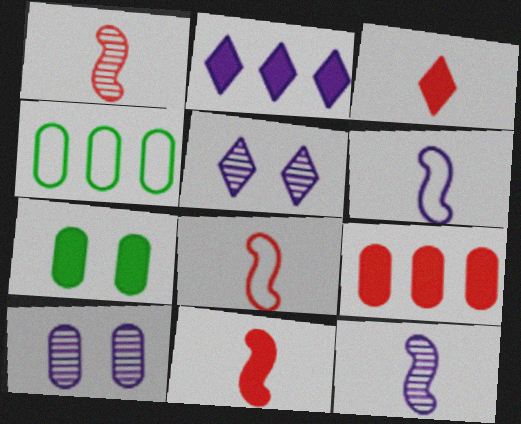[[1, 8, 11], 
[2, 6, 10], 
[2, 7, 11], 
[4, 5, 11]]